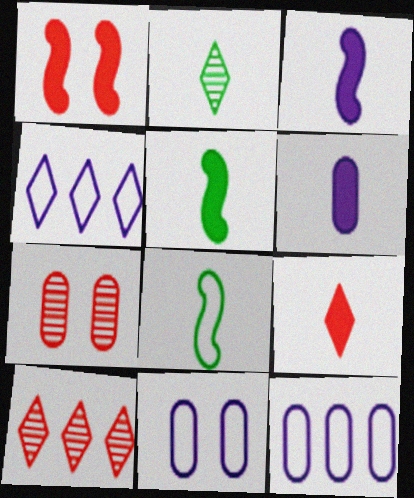[[1, 2, 12], 
[4, 5, 7], 
[5, 6, 9], 
[5, 10, 11]]